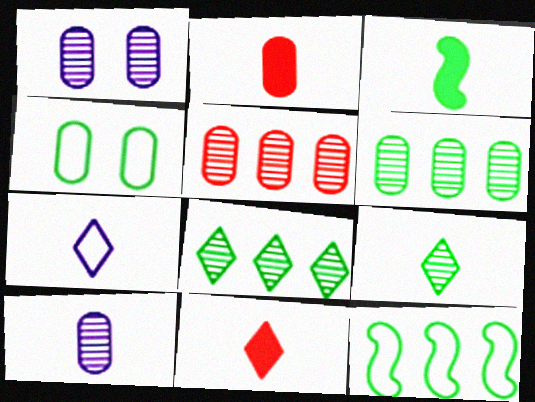[[1, 11, 12], 
[3, 4, 8], 
[7, 9, 11]]